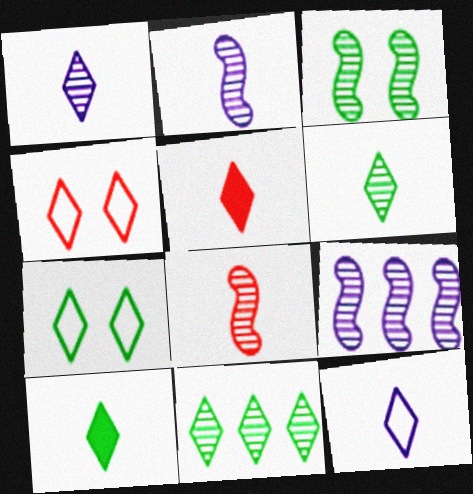[[3, 8, 9], 
[5, 6, 12], 
[7, 10, 11]]